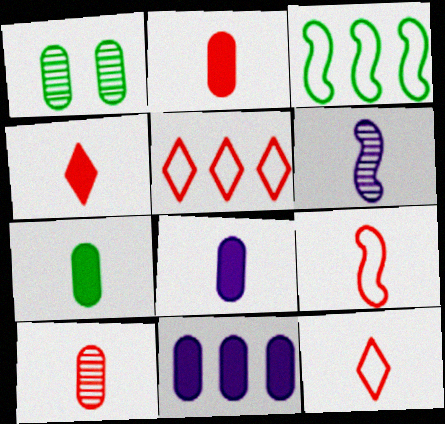[[2, 7, 8], 
[4, 9, 10], 
[6, 7, 12]]